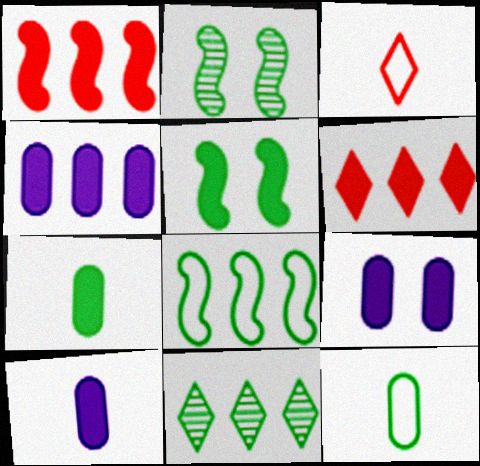[[2, 3, 4], 
[4, 9, 10], 
[5, 6, 10], 
[5, 11, 12]]